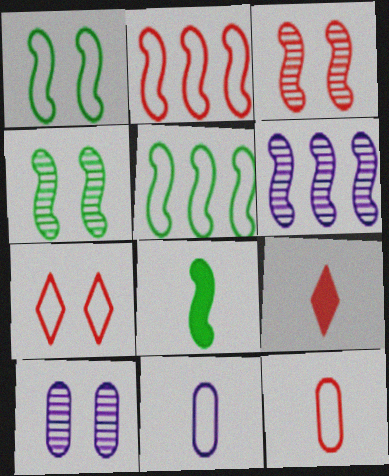[[2, 7, 12], 
[4, 5, 8], 
[5, 7, 11], 
[5, 9, 10]]